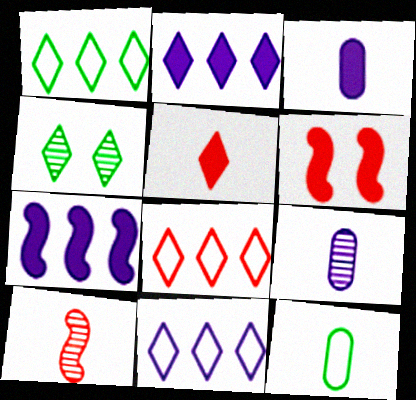[[1, 6, 9], 
[1, 8, 11], 
[4, 5, 11]]